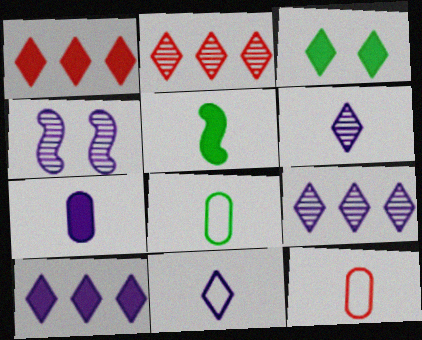[[1, 4, 8], 
[2, 3, 11], 
[5, 6, 12]]